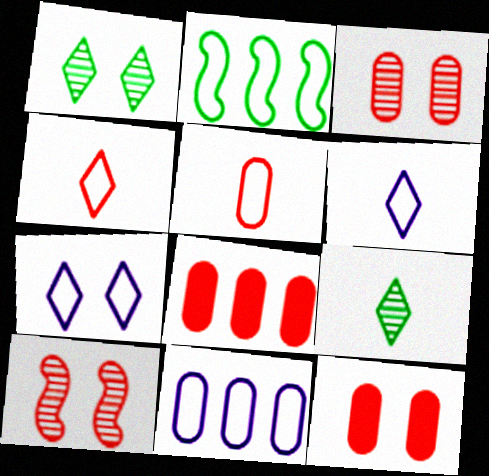[[2, 5, 7], 
[3, 5, 8], 
[4, 8, 10]]